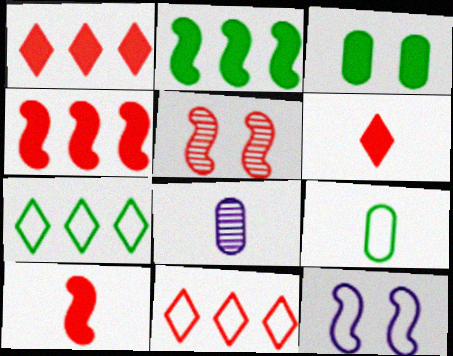[[9, 11, 12]]